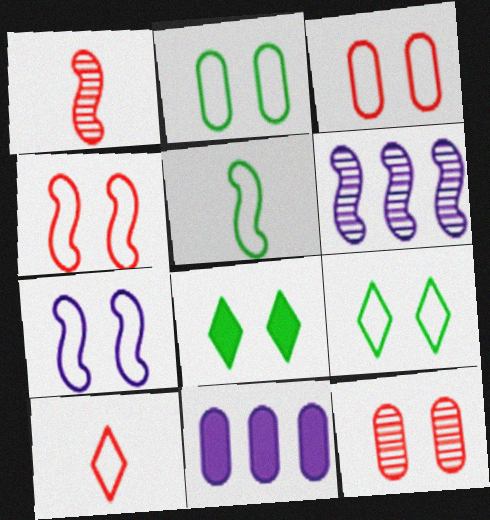[[1, 9, 11], 
[3, 7, 9], 
[7, 8, 12]]